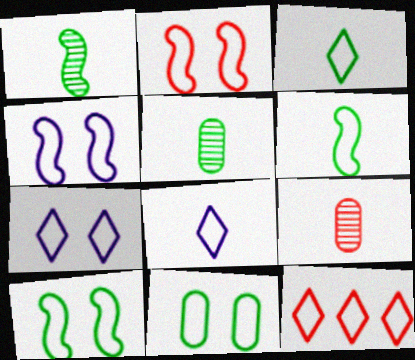[[2, 4, 10], 
[2, 7, 11], 
[3, 7, 12]]